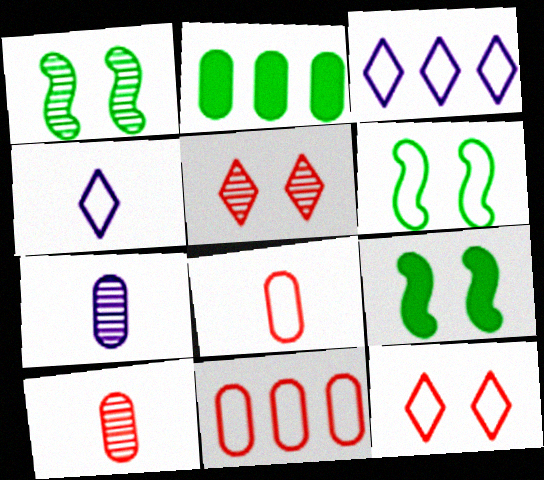[[1, 6, 9], 
[3, 6, 8], 
[3, 9, 10], 
[4, 6, 11]]